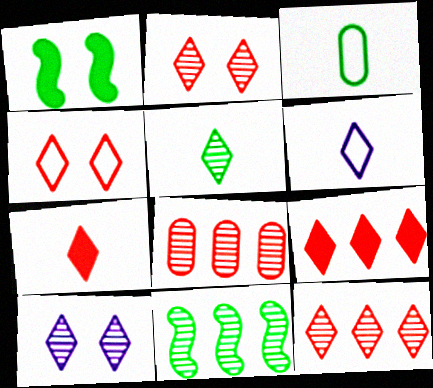[[1, 6, 8], 
[4, 7, 12], 
[5, 6, 7], 
[5, 10, 12]]